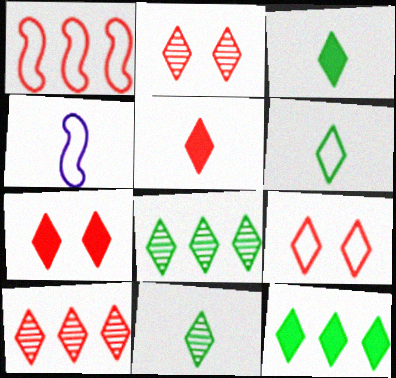[[2, 7, 9], 
[3, 6, 11], 
[5, 9, 10]]